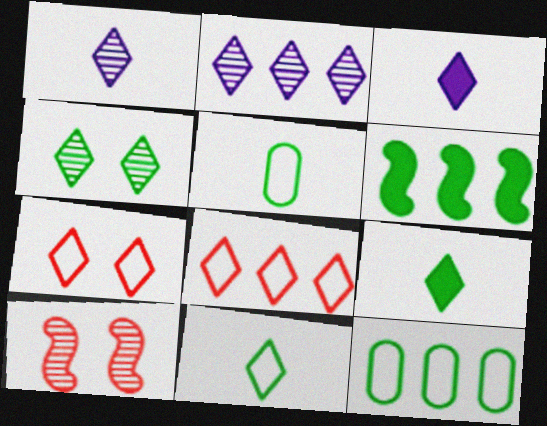[[2, 7, 9], 
[3, 4, 8], 
[3, 10, 12], 
[4, 5, 6]]